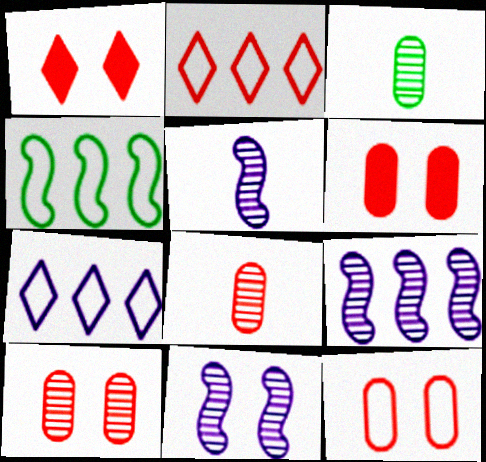[[5, 9, 11], 
[6, 10, 12]]